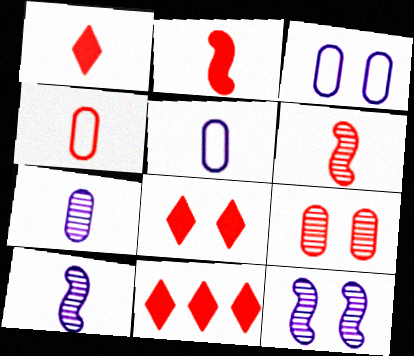[[1, 4, 6], 
[1, 8, 11]]